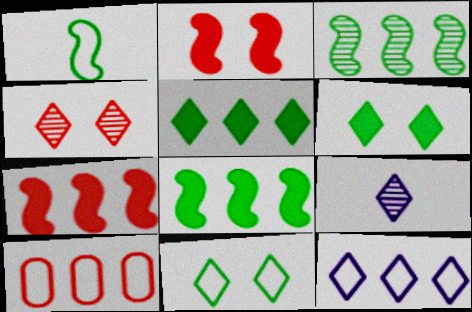[]